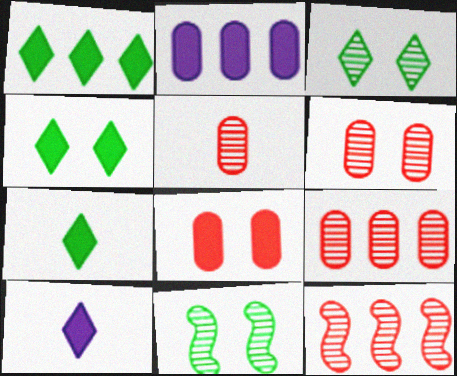[[1, 4, 7], 
[5, 6, 9]]